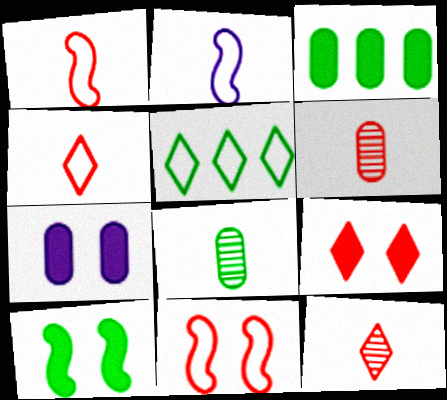[[5, 8, 10], 
[7, 9, 10]]